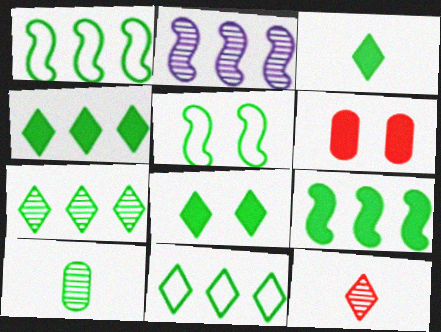[[1, 8, 10], 
[3, 4, 8], 
[4, 5, 10], 
[4, 7, 11]]